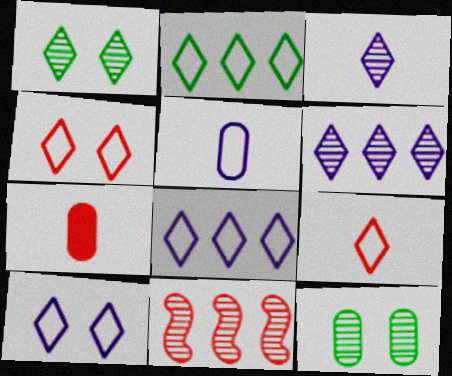[[2, 9, 10], 
[3, 11, 12], 
[4, 7, 11]]